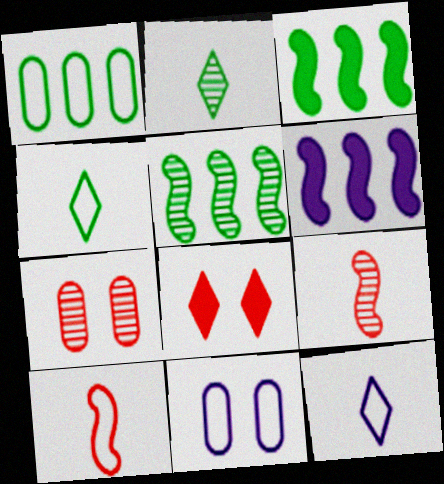[[3, 7, 12], 
[4, 6, 7]]